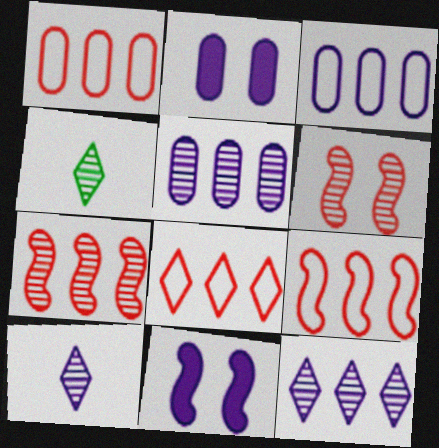[[1, 4, 11], 
[1, 8, 9], 
[2, 4, 9], 
[3, 10, 11], 
[4, 5, 6]]